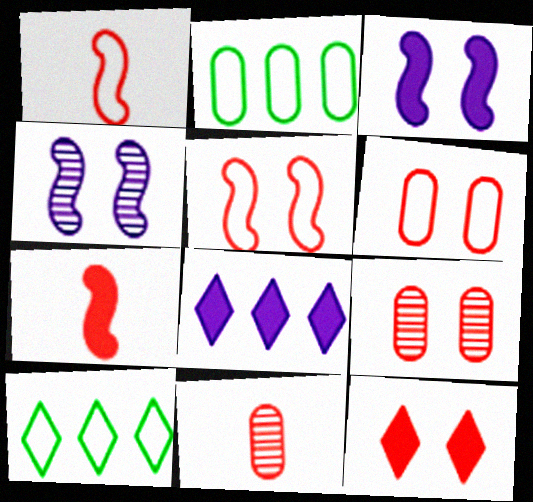[[3, 10, 11], 
[5, 9, 12]]